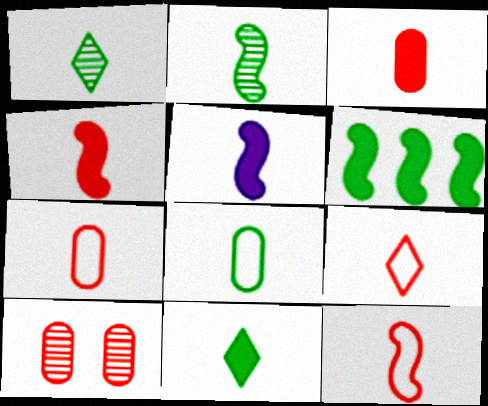[[1, 5, 7], 
[2, 5, 12], 
[2, 8, 11], 
[3, 5, 11], 
[7, 9, 12]]